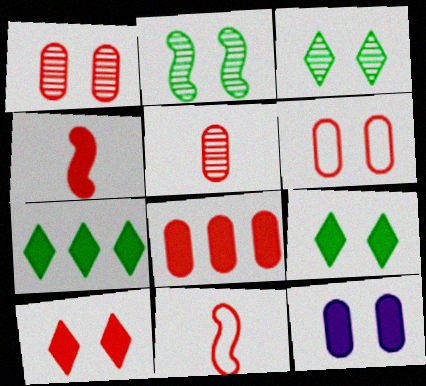[[4, 7, 12], 
[4, 8, 10], 
[5, 6, 8]]